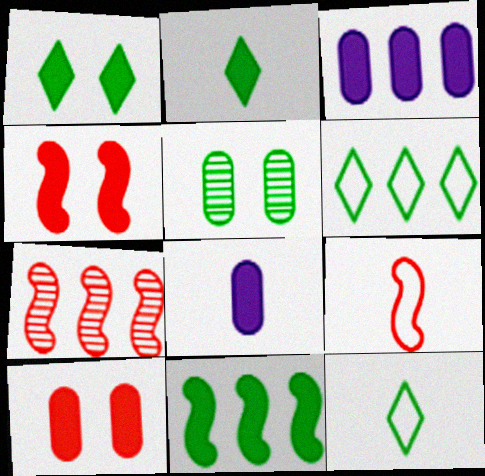[[2, 3, 4], 
[3, 6, 7], 
[4, 7, 9], 
[5, 11, 12]]